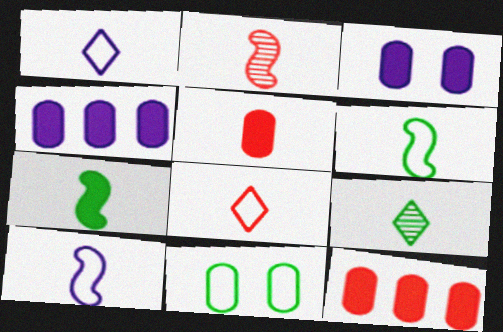[[2, 5, 8], 
[2, 7, 10], 
[5, 9, 10]]